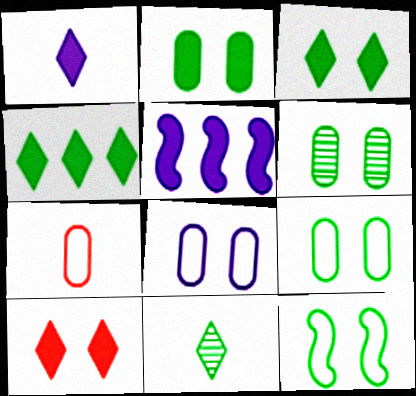[[1, 4, 10], 
[2, 6, 9], 
[3, 6, 12]]